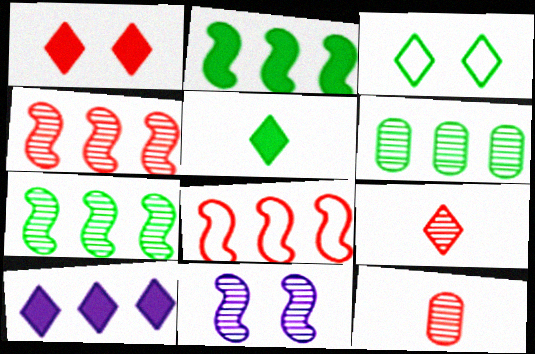[[1, 5, 10], 
[1, 8, 12], 
[3, 9, 10], 
[6, 8, 10], 
[6, 9, 11]]